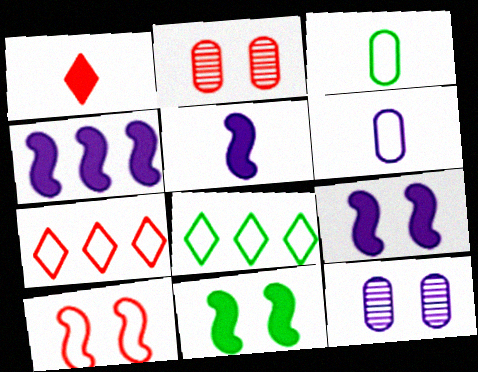[[2, 5, 8], 
[4, 5, 9], 
[6, 8, 10]]